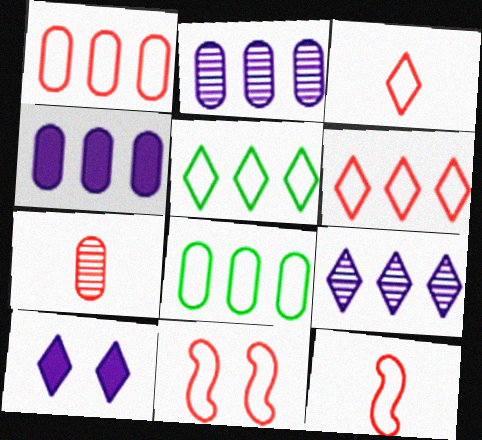[[1, 3, 11]]